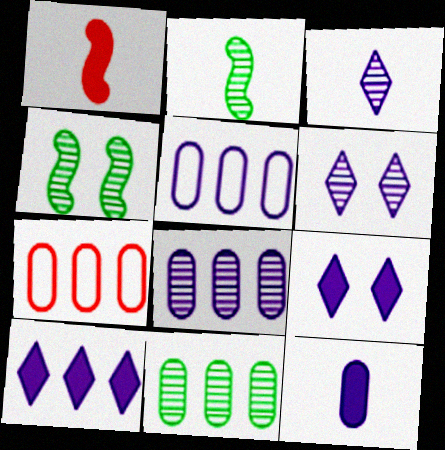[[2, 7, 9]]